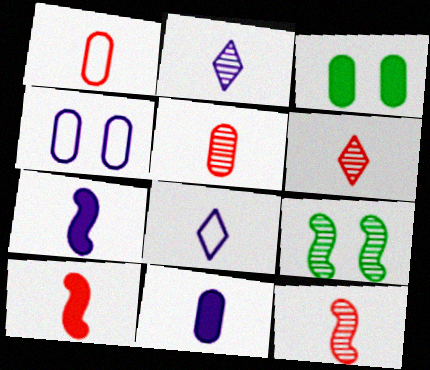[[1, 6, 10], 
[5, 6, 12]]